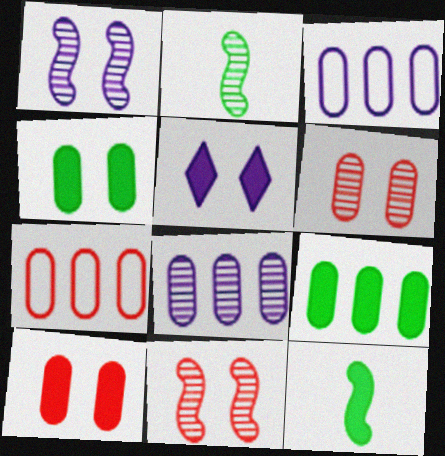[[2, 5, 7], 
[7, 8, 9]]